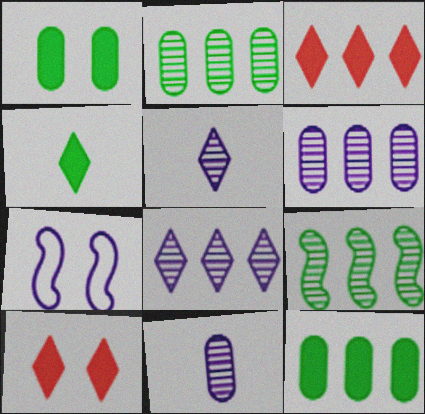[]